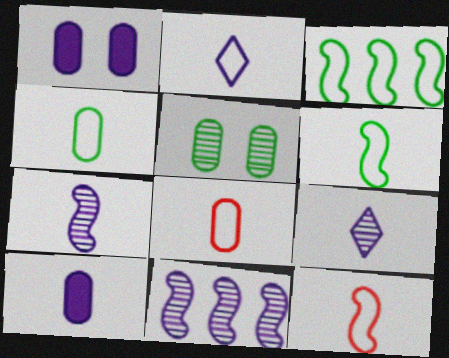[[1, 2, 11], 
[2, 4, 12], 
[2, 6, 8], 
[2, 7, 10]]